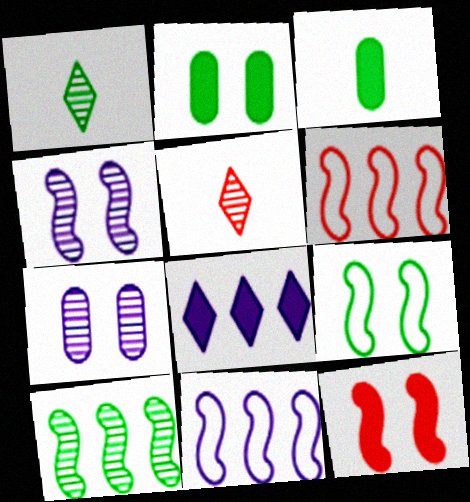[[2, 5, 11], 
[3, 8, 12], 
[4, 9, 12], 
[5, 7, 10]]